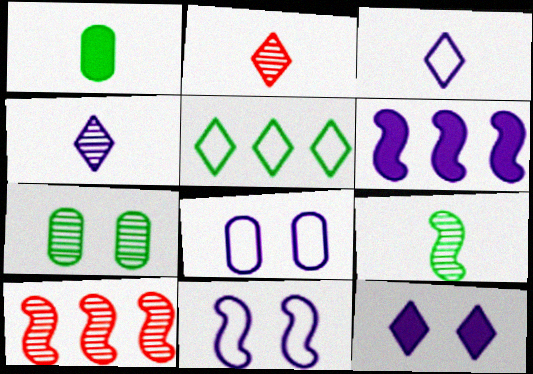[[2, 5, 12], 
[4, 6, 8], 
[4, 7, 10]]